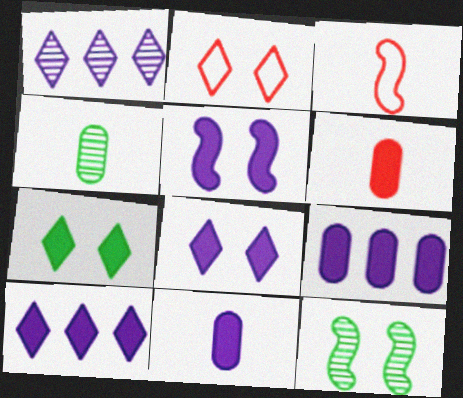[[5, 10, 11]]